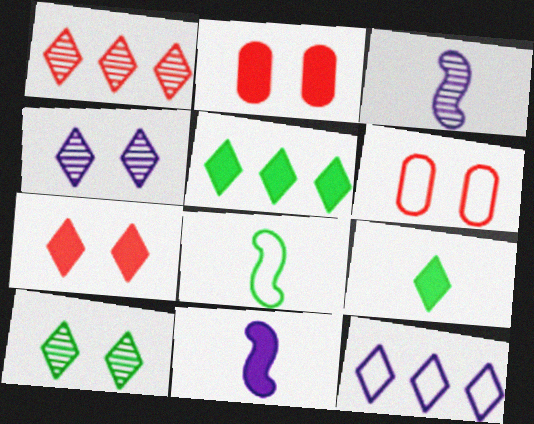[[1, 5, 12], 
[2, 5, 11], 
[3, 5, 6], 
[6, 8, 12]]